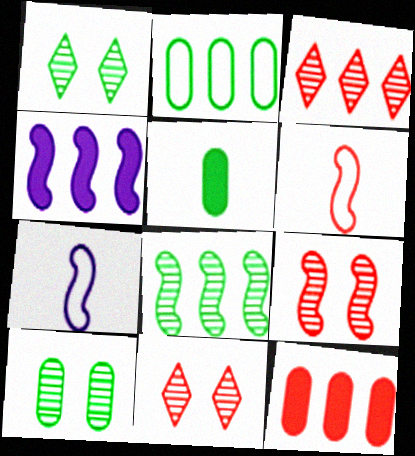[[1, 7, 12], 
[2, 3, 4], 
[2, 5, 10], 
[6, 11, 12]]